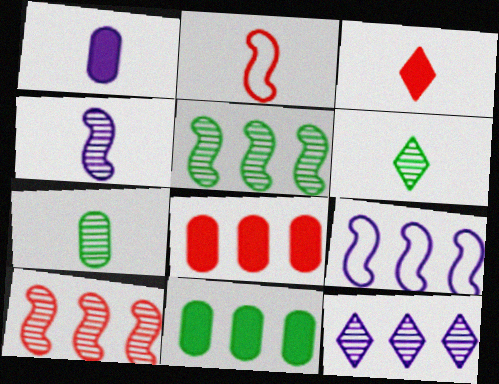[[1, 2, 6]]